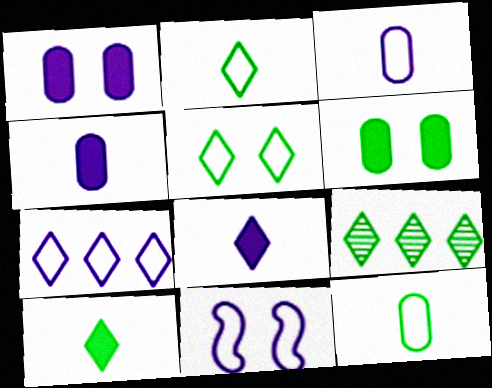[[3, 7, 11], 
[5, 9, 10]]